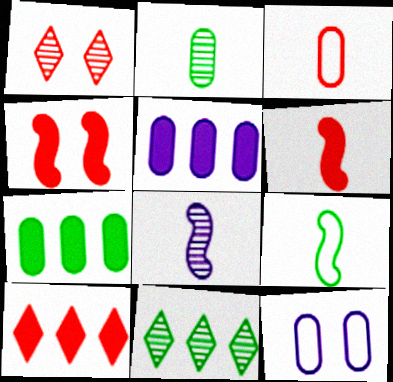[[1, 5, 9], 
[6, 8, 9], 
[6, 11, 12]]